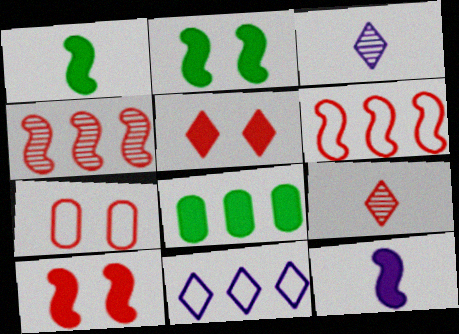[[4, 8, 11], 
[5, 8, 12]]